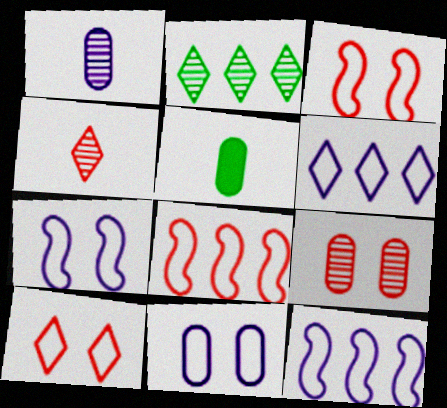[]